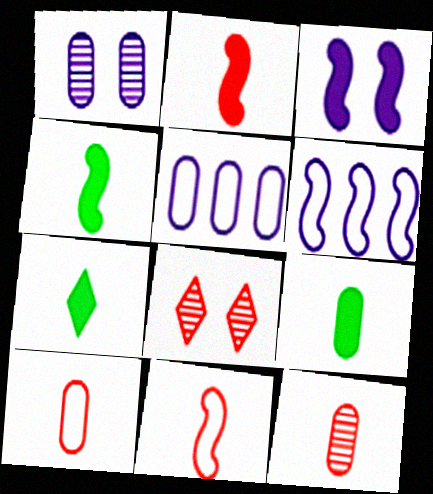[[4, 5, 8], 
[4, 7, 9], 
[6, 8, 9]]